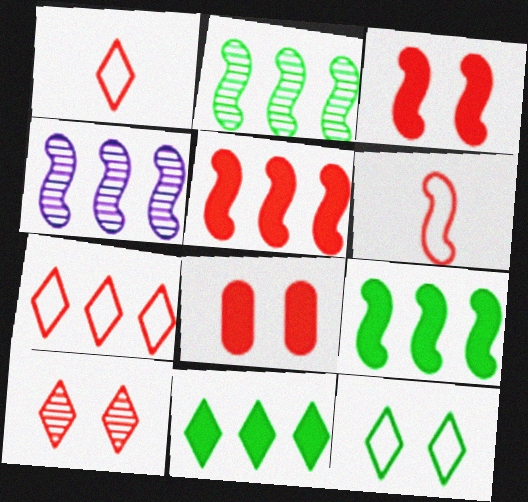[]